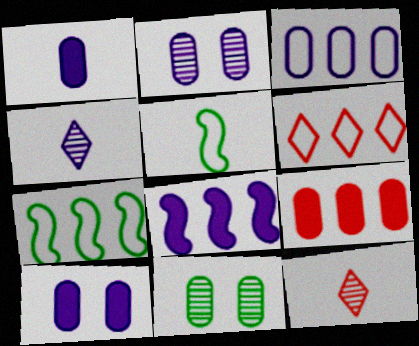[[1, 2, 3], 
[1, 5, 12], 
[3, 6, 7], 
[7, 10, 12]]